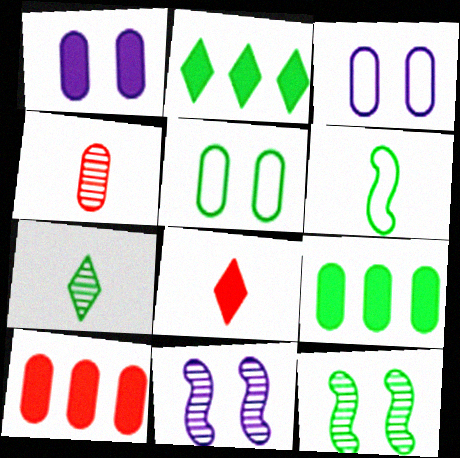[[3, 4, 9]]